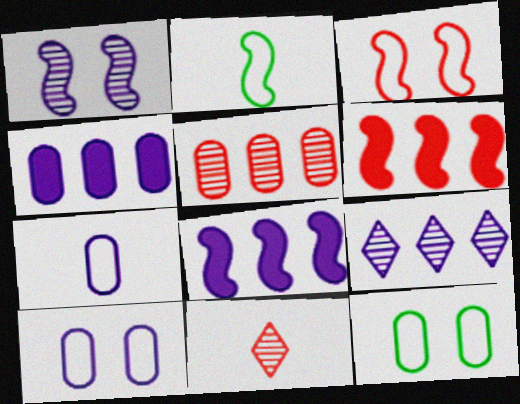[[1, 2, 6], 
[8, 11, 12]]